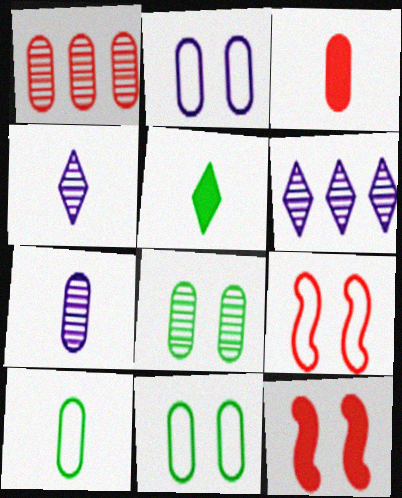[[1, 7, 8], 
[3, 7, 10], 
[6, 10, 12]]